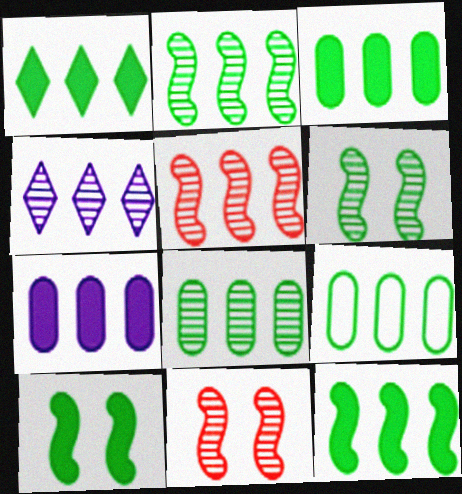[[1, 2, 9], 
[1, 3, 12], 
[3, 8, 9], 
[4, 5, 8]]